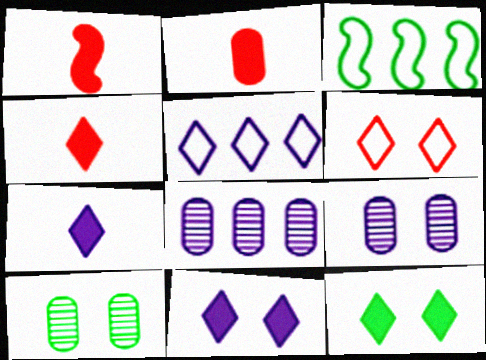[[1, 2, 4], 
[1, 5, 10], 
[3, 4, 9]]